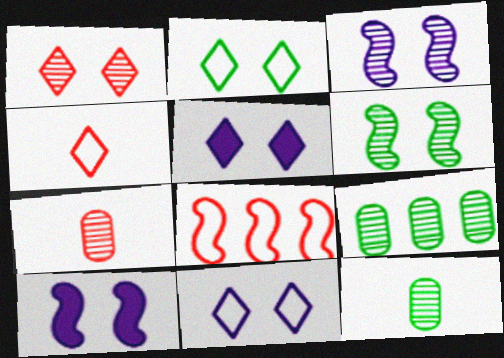[[1, 2, 5], 
[4, 9, 10], 
[5, 8, 12]]